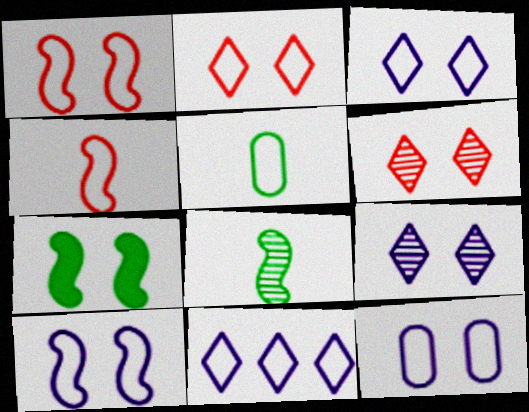[[1, 5, 11], 
[3, 10, 12], 
[6, 7, 12]]